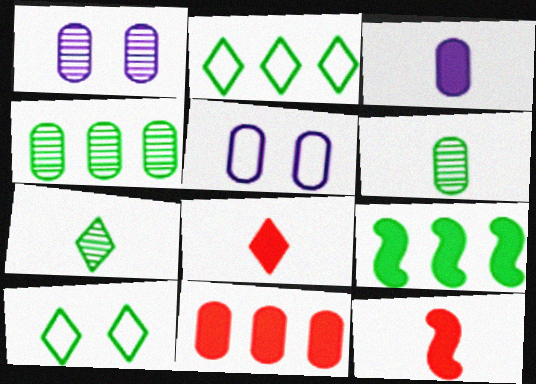[[1, 2, 12], 
[2, 4, 9], 
[5, 6, 11], 
[6, 9, 10]]